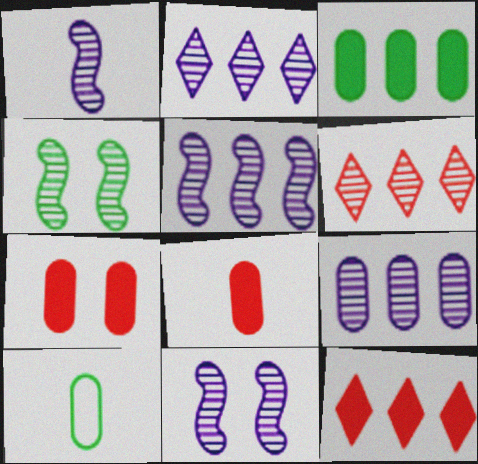[[1, 5, 11], 
[2, 5, 9], 
[7, 9, 10], 
[10, 11, 12]]